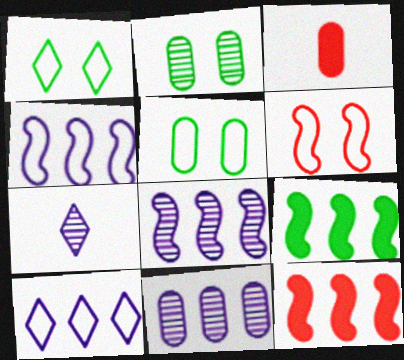[[1, 3, 8], 
[3, 5, 11], 
[5, 7, 12]]